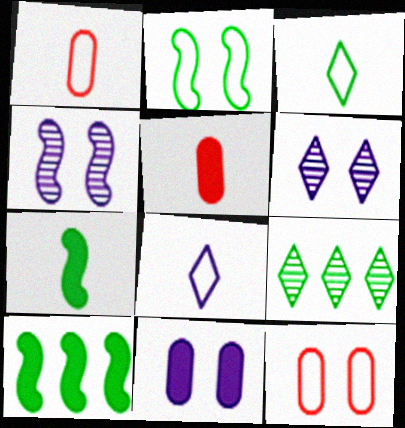[[1, 6, 10]]